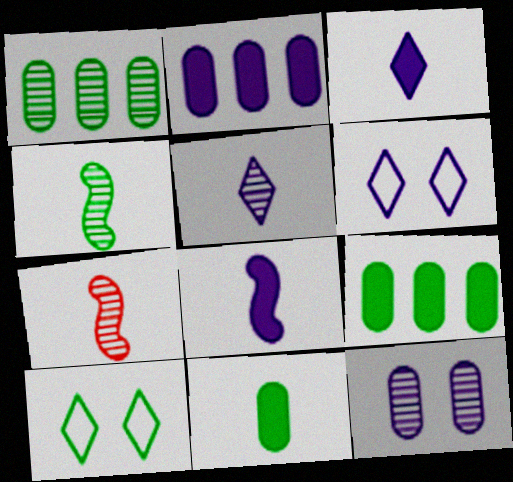[[2, 7, 10], 
[4, 9, 10], 
[6, 7, 9]]